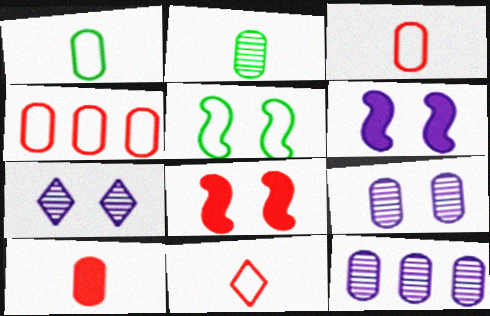[]